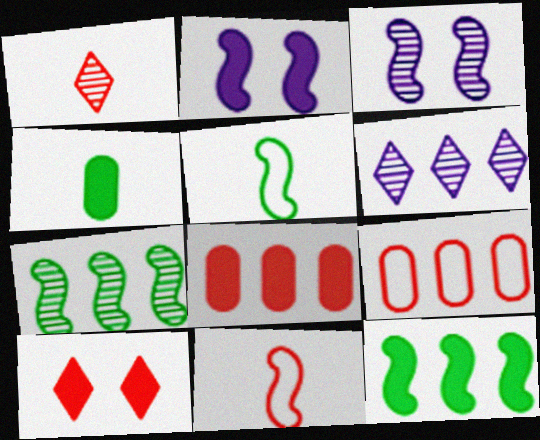[[2, 7, 11], 
[3, 11, 12], 
[6, 9, 12]]